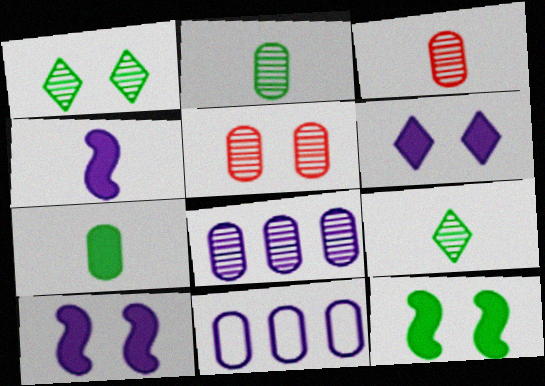[[2, 5, 8], 
[5, 7, 11]]